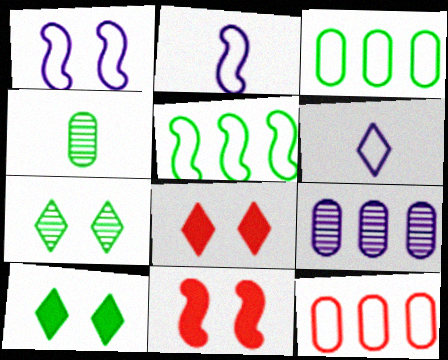[[4, 5, 10]]